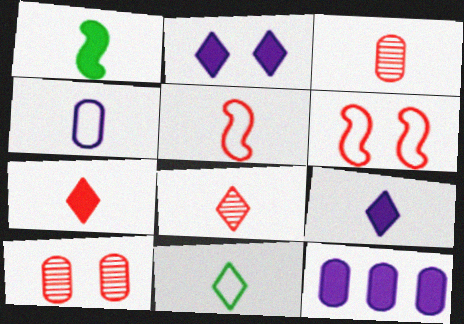[[1, 4, 8], 
[3, 5, 7], 
[4, 5, 11], 
[8, 9, 11]]